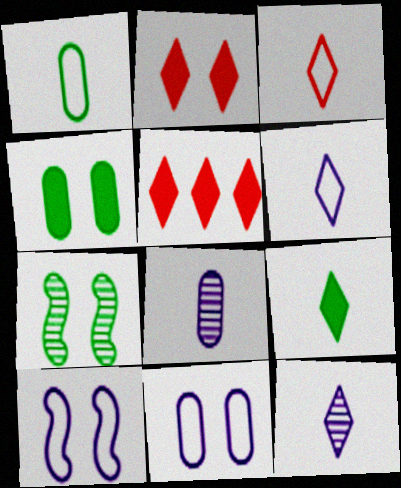[[2, 7, 11], 
[3, 9, 12]]